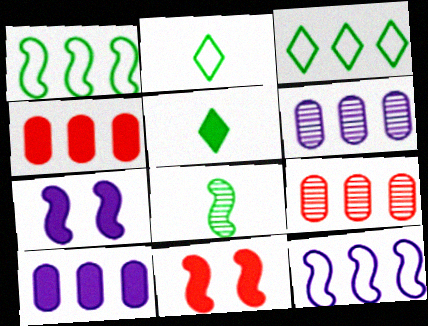[[2, 6, 11], 
[2, 7, 9], 
[4, 5, 7], 
[5, 10, 11], 
[8, 11, 12]]